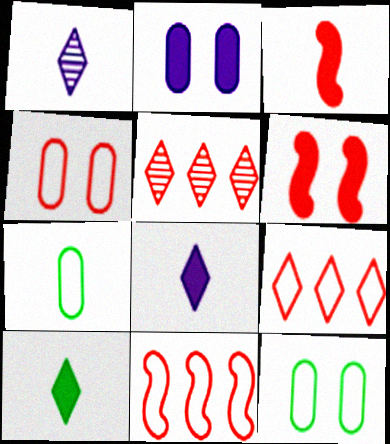[[1, 3, 7], 
[3, 4, 5]]